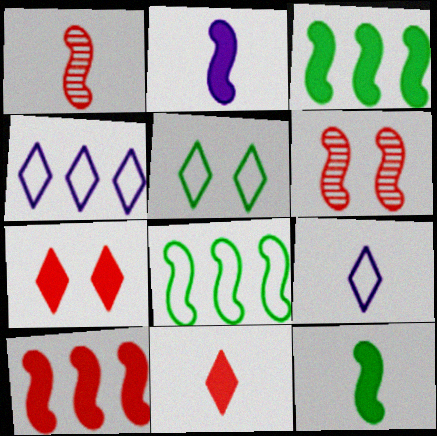[[2, 6, 8]]